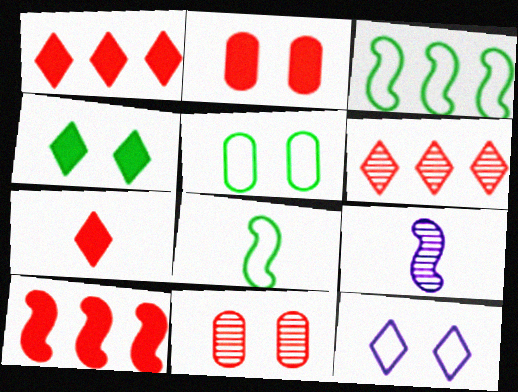[[1, 5, 9], 
[2, 7, 10]]